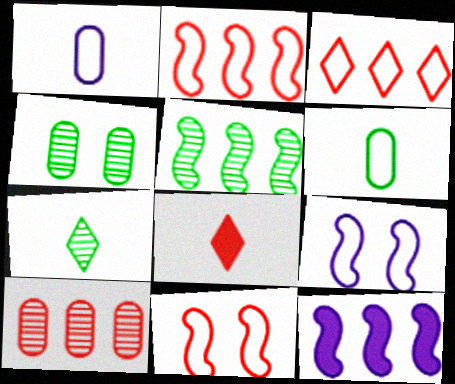[[2, 5, 12], 
[3, 6, 9], 
[4, 5, 7], 
[8, 10, 11]]